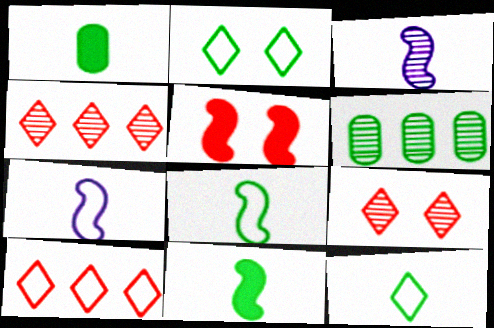[[2, 6, 11], 
[3, 6, 9]]